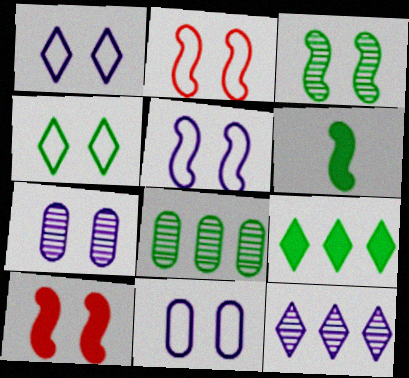[[1, 5, 11], 
[2, 4, 11], 
[3, 5, 10], 
[4, 6, 8], 
[4, 7, 10]]